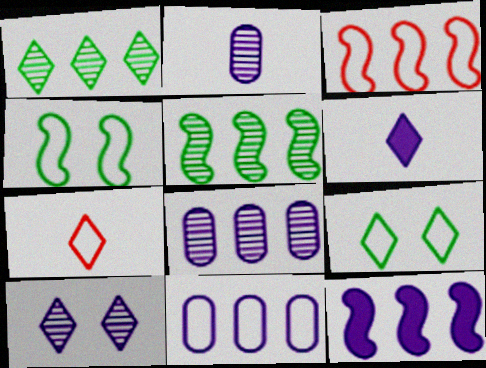[[3, 5, 12], 
[4, 7, 11]]